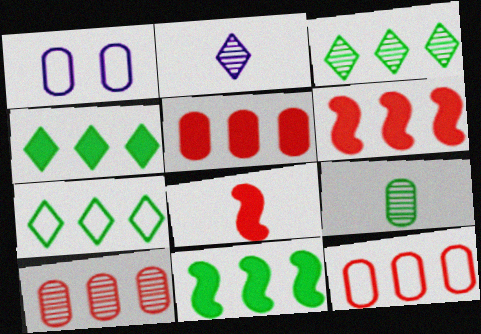[[1, 3, 8], 
[1, 5, 9], 
[3, 4, 7], 
[5, 10, 12]]